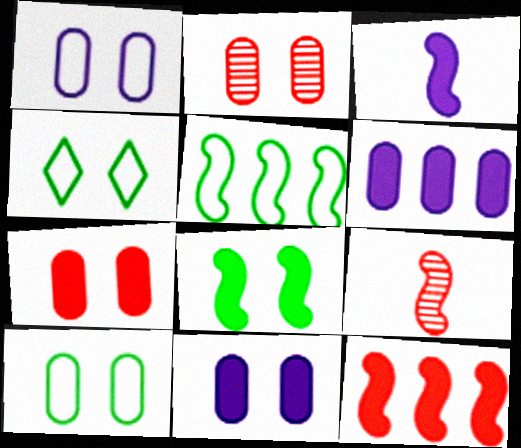[[2, 10, 11], 
[3, 8, 12], 
[4, 6, 9]]